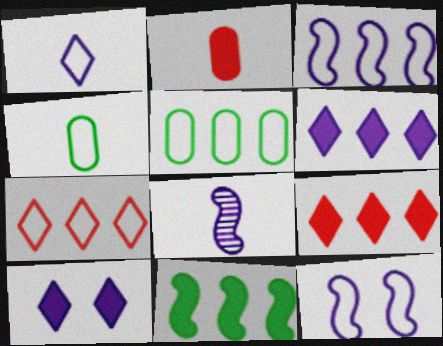[[2, 10, 11], 
[3, 5, 7], 
[4, 7, 12]]